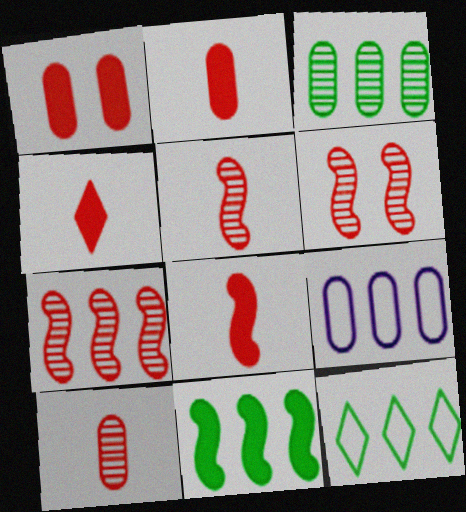[[2, 4, 8], 
[3, 11, 12], 
[5, 6, 7]]